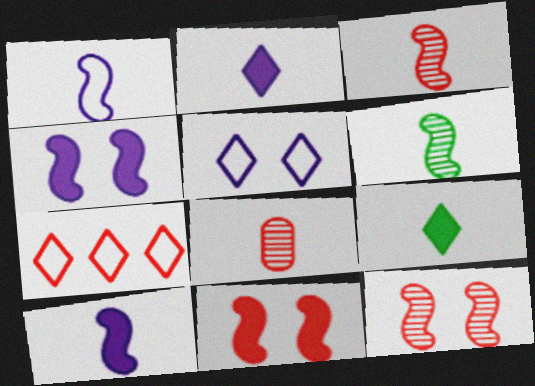[[1, 8, 9], 
[7, 8, 11]]